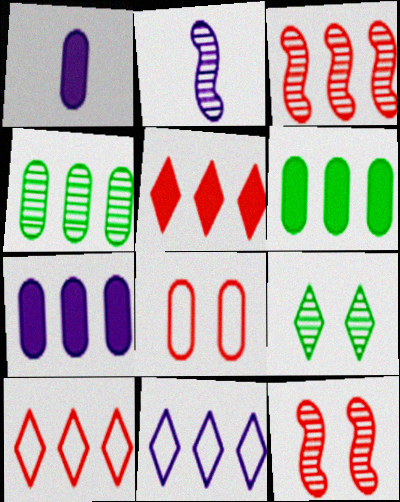[[1, 4, 8], 
[3, 6, 11]]